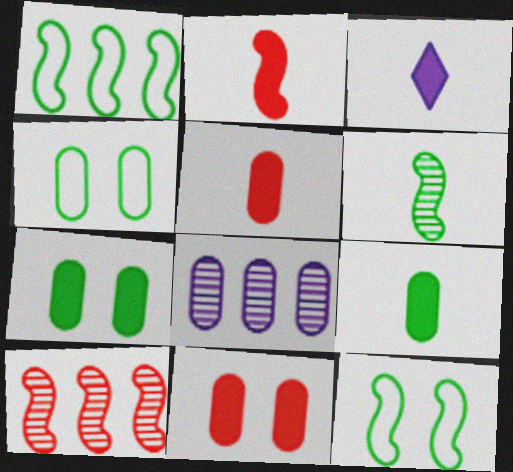[[2, 3, 9], 
[3, 4, 10], 
[4, 5, 8]]